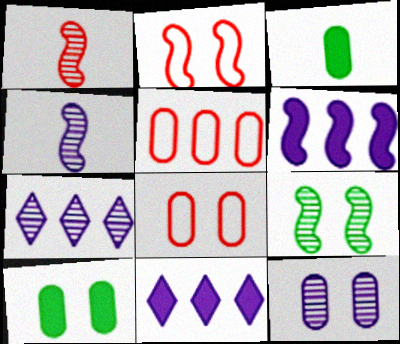[[2, 3, 7], 
[3, 5, 12], 
[4, 7, 12], 
[8, 10, 12]]